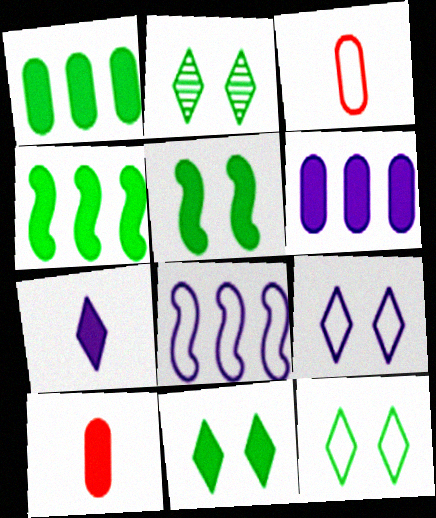[[2, 8, 10], 
[2, 11, 12], 
[3, 8, 12]]